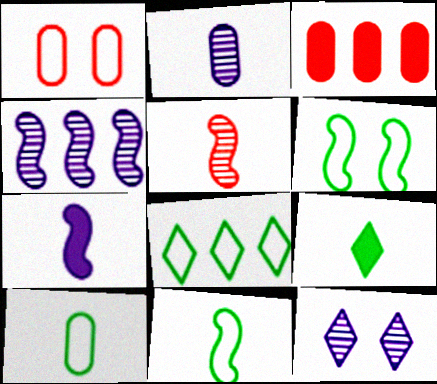[[1, 4, 9], 
[2, 4, 12], 
[3, 4, 8], 
[3, 11, 12], 
[5, 7, 11], 
[6, 8, 10]]